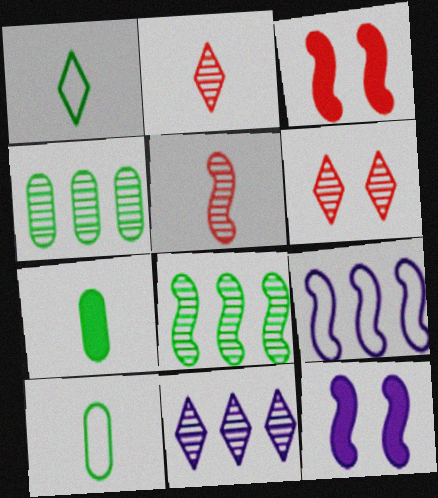[[3, 10, 11], 
[6, 7, 9]]